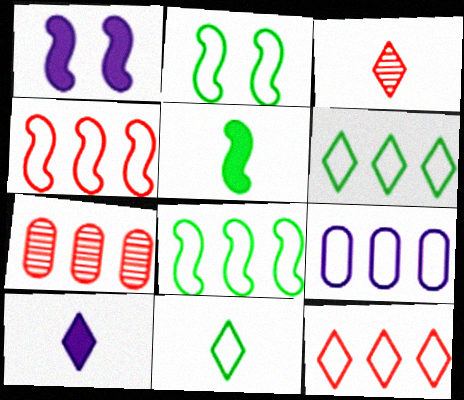[[1, 7, 11], 
[2, 7, 10], 
[3, 10, 11], 
[4, 6, 9], 
[8, 9, 12]]